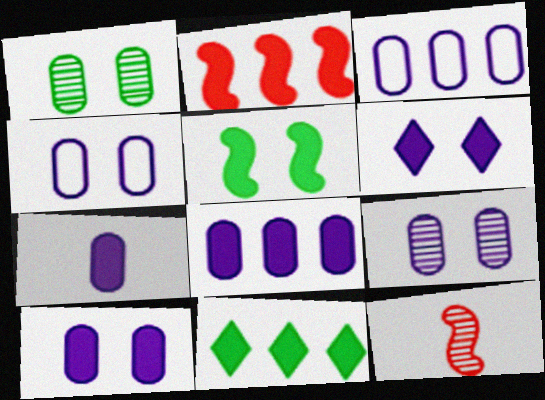[[2, 8, 11], 
[3, 7, 9], 
[4, 9, 10], 
[4, 11, 12], 
[7, 8, 10]]